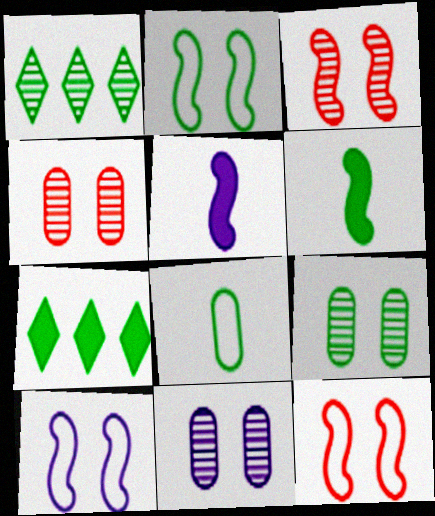[[2, 10, 12], 
[4, 9, 11]]